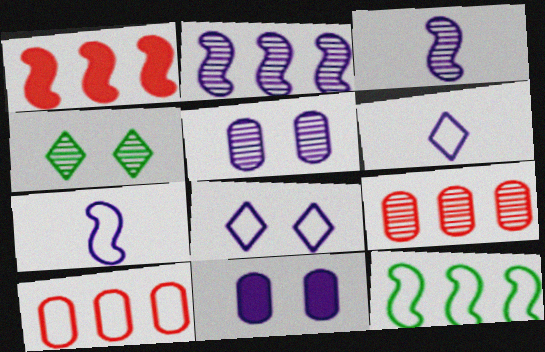[[1, 2, 12], 
[2, 6, 11], 
[3, 4, 9]]